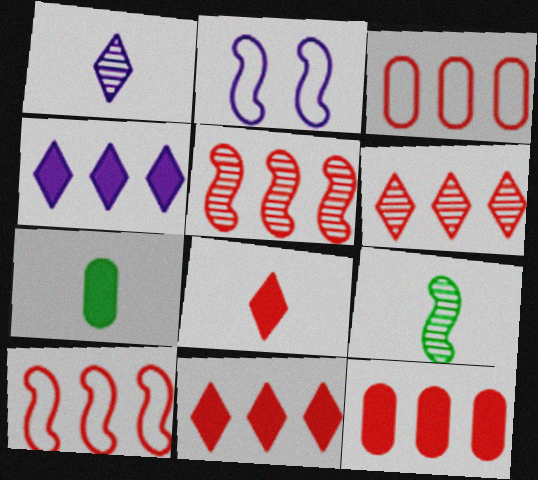[[2, 6, 7], 
[3, 5, 11], 
[6, 10, 12]]